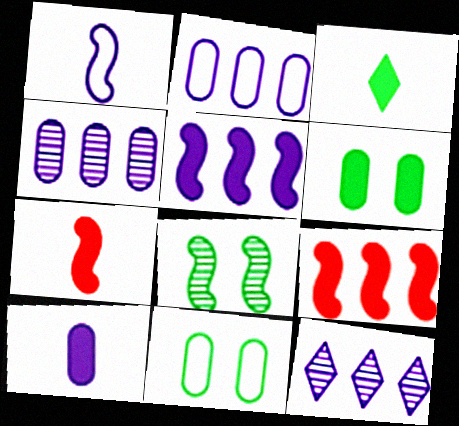[[1, 8, 9], 
[2, 5, 12], 
[3, 7, 10], 
[7, 11, 12]]